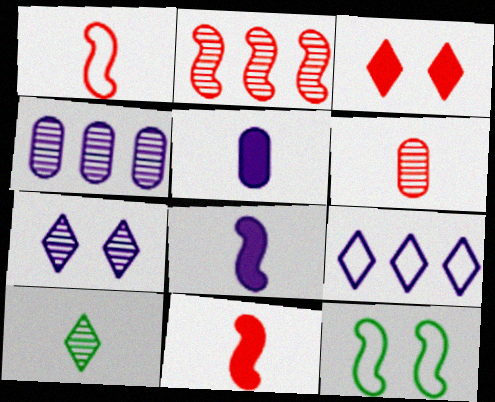[[1, 5, 10], 
[2, 8, 12], 
[3, 9, 10]]